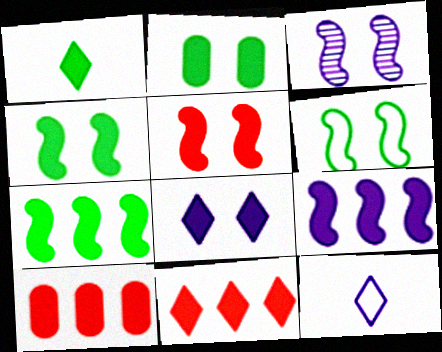[[1, 2, 7], 
[1, 8, 11], 
[2, 5, 8], 
[3, 5, 6]]